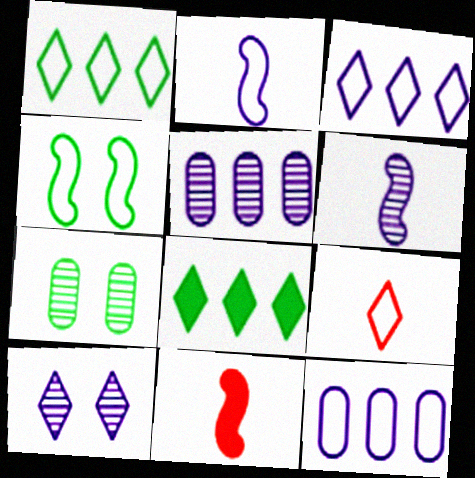[[3, 7, 11], 
[4, 9, 12], 
[5, 6, 10], 
[8, 9, 10]]